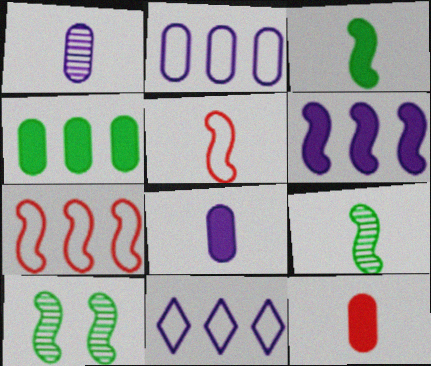[[5, 6, 10], 
[10, 11, 12]]